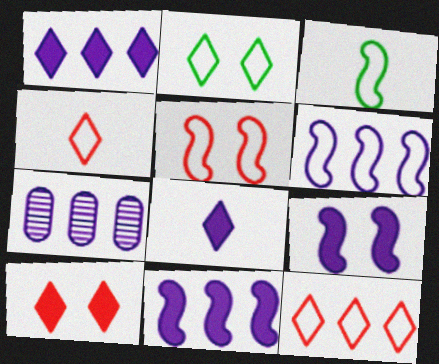[[1, 6, 7], 
[3, 5, 6], 
[3, 7, 10]]